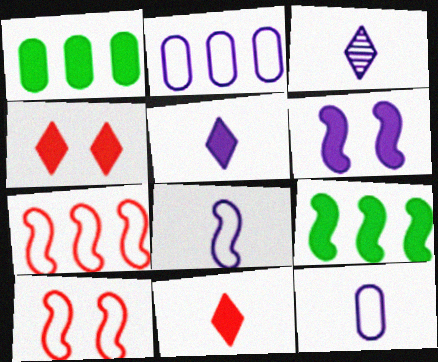[[1, 3, 10], 
[1, 6, 11], 
[2, 3, 6]]